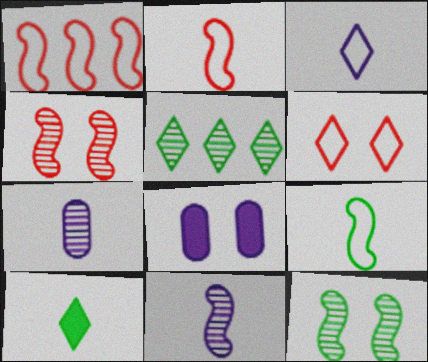[[2, 5, 8], 
[2, 7, 10], 
[4, 5, 7], 
[6, 8, 12]]